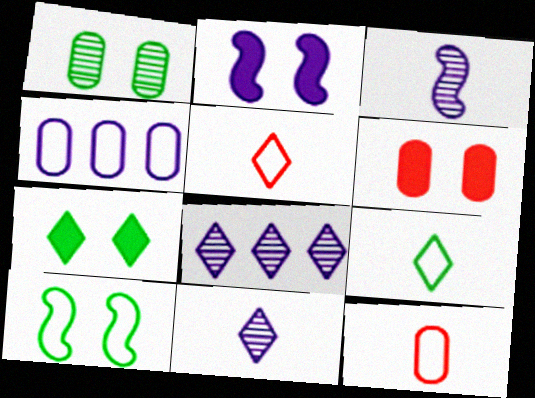[[1, 7, 10], 
[2, 4, 11], 
[2, 6, 7], 
[4, 5, 10], 
[5, 7, 8]]